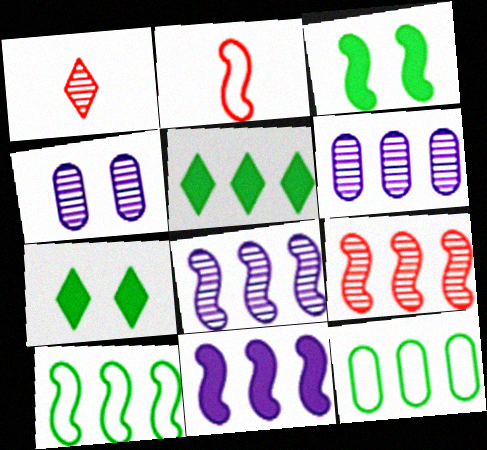[[2, 3, 8], 
[2, 4, 5], 
[2, 6, 7], 
[9, 10, 11]]